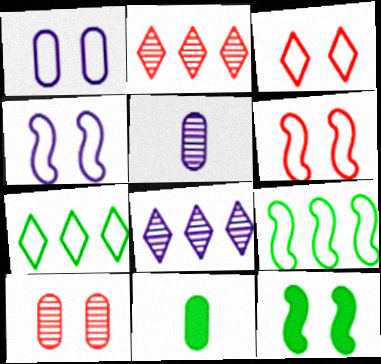[[2, 4, 11], 
[6, 8, 11]]